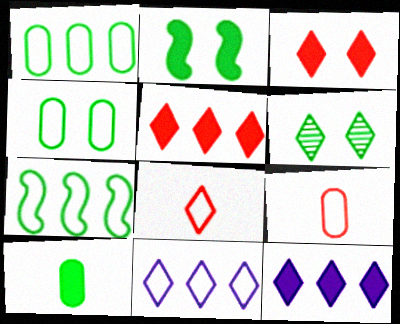[[2, 4, 6], 
[6, 7, 10], 
[6, 8, 12]]